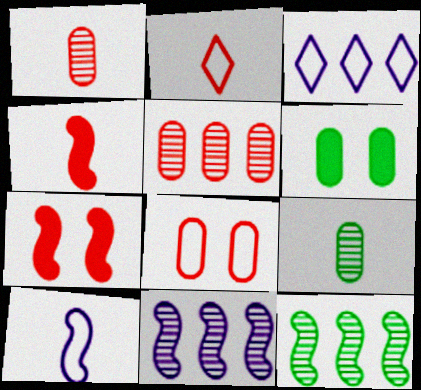[[1, 2, 4], 
[2, 5, 7], 
[2, 6, 11], 
[3, 7, 9], 
[7, 10, 12]]